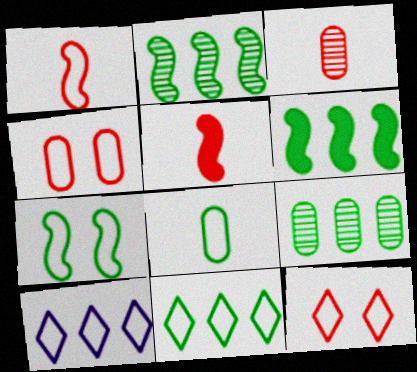[[6, 9, 11], 
[7, 8, 11]]